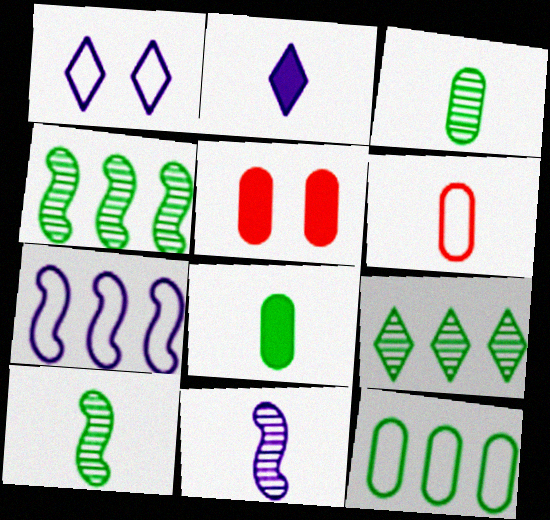[[2, 6, 10]]